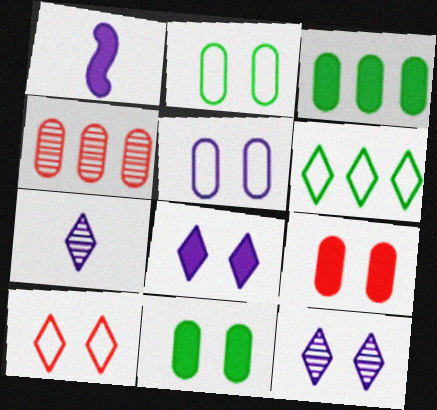[]